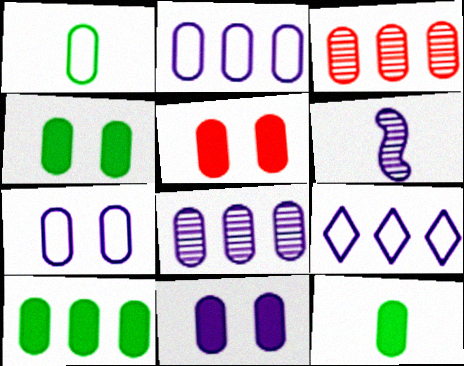[[1, 3, 11], 
[1, 5, 8], 
[2, 3, 10], 
[3, 7, 12], 
[4, 5, 11], 
[4, 10, 12], 
[6, 9, 11]]